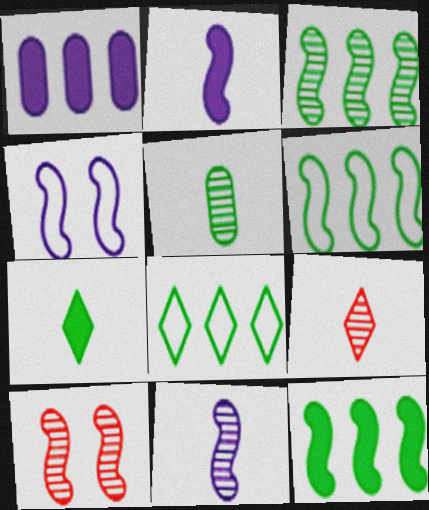[[2, 6, 10], 
[3, 6, 12], 
[3, 10, 11], 
[5, 9, 11]]